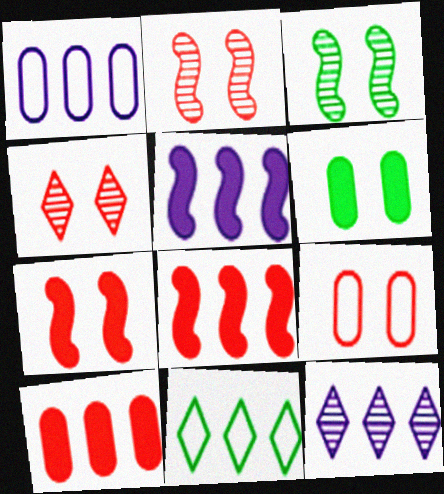[[1, 5, 12], 
[4, 7, 9]]